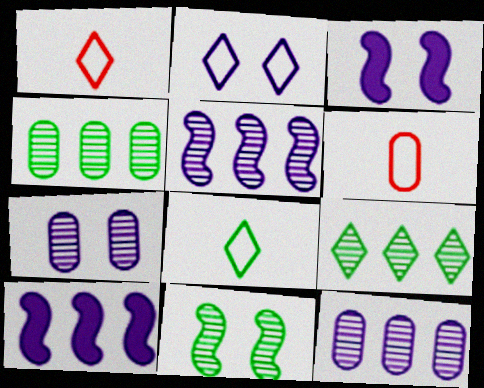[[1, 3, 4], 
[2, 3, 7], 
[3, 6, 9]]